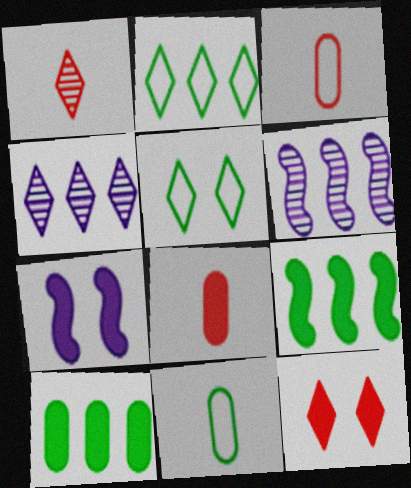[[5, 6, 8], 
[6, 11, 12]]